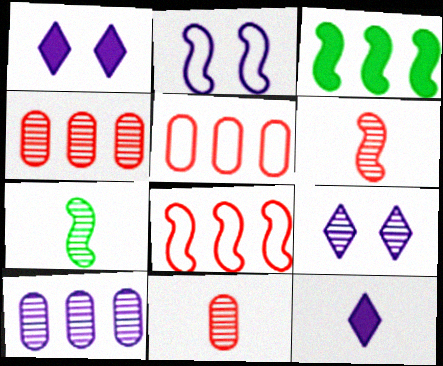[[1, 5, 7], 
[2, 3, 6], 
[2, 10, 12], 
[4, 7, 9]]